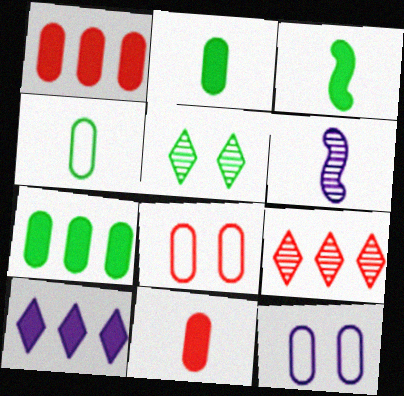[[3, 9, 12], 
[6, 10, 12]]